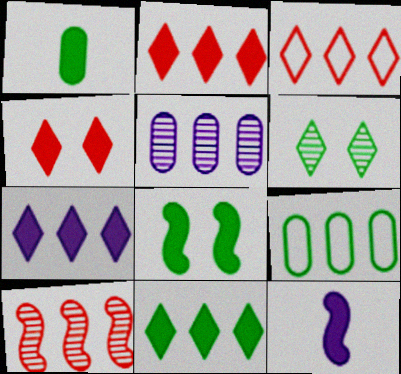[[1, 8, 11], 
[2, 7, 11], 
[7, 9, 10]]